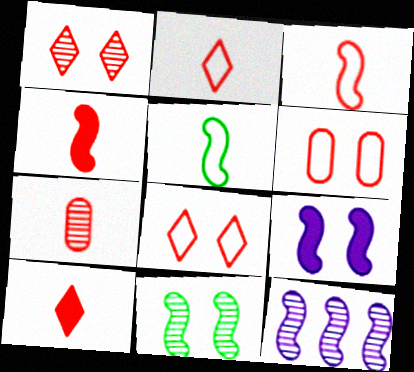[[2, 4, 7], 
[3, 7, 10]]